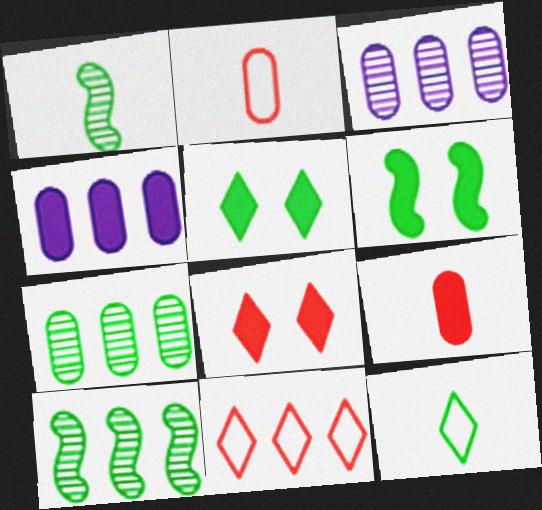[[4, 10, 11], 
[6, 7, 12]]